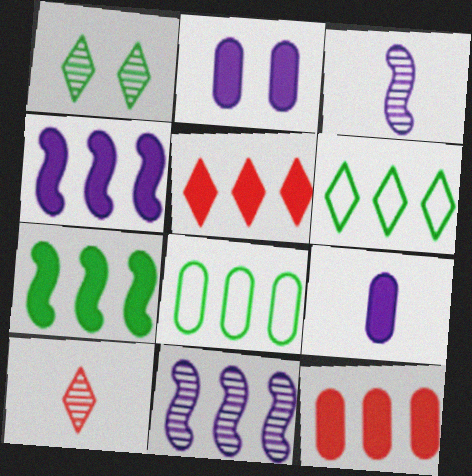[[5, 8, 11], 
[6, 11, 12]]